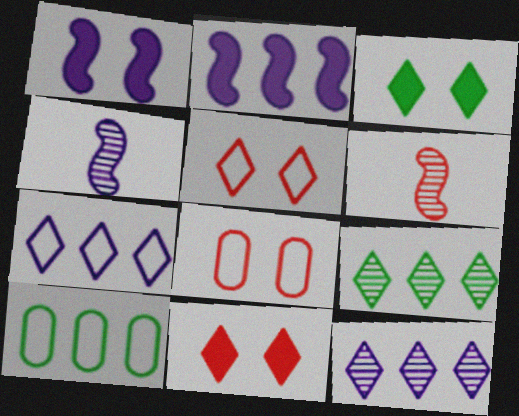[[4, 10, 11]]